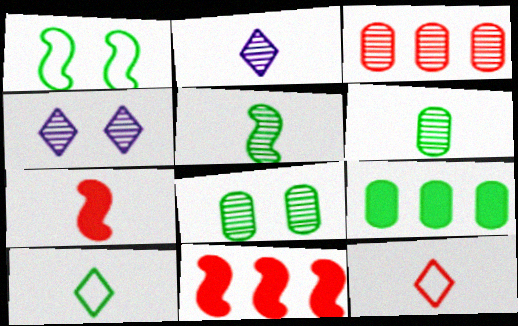[[3, 4, 5]]